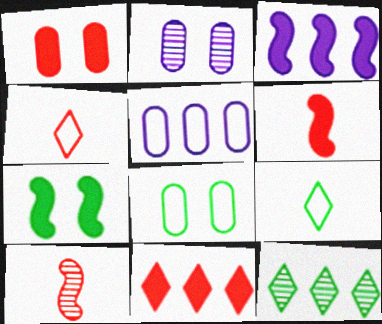[[1, 2, 8], 
[1, 6, 11], 
[2, 10, 12], 
[3, 6, 7]]